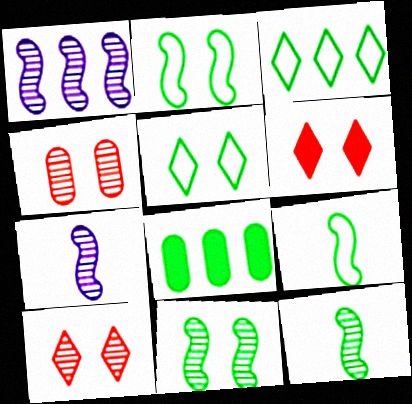[[5, 8, 12]]